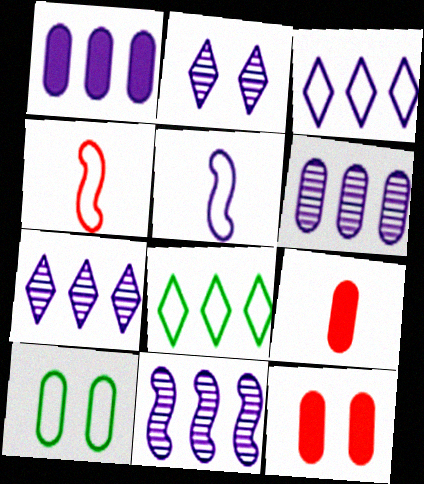[[1, 2, 5], 
[1, 3, 11], 
[3, 4, 10], 
[6, 7, 11], 
[6, 9, 10]]